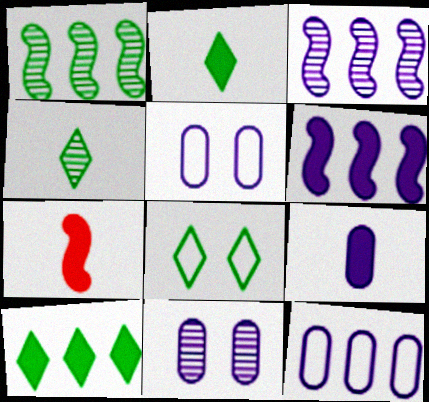[[2, 7, 9], 
[4, 8, 10], 
[9, 11, 12]]